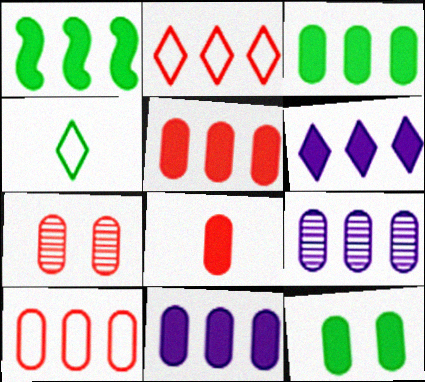[[1, 2, 9], 
[1, 5, 6], 
[3, 5, 11], 
[3, 9, 10], 
[7, 8, 10], 
[8, 11, 12]]